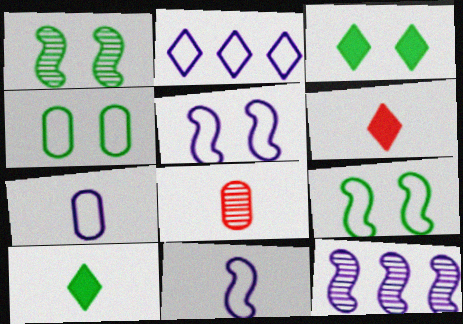[[1, 3, 4], 
[2, 5, 7], 
[4, 6, 12], 
[8, 10, 11]]